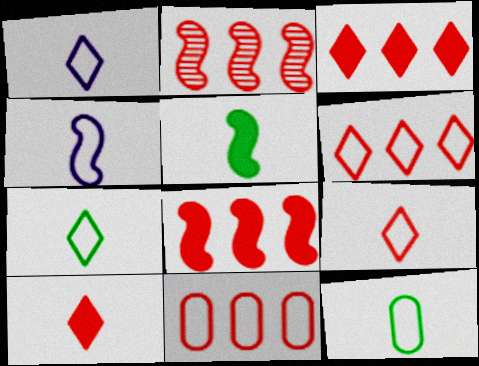[[1, 7, 9], 
[2, 3, 11], 
[4, 9, 12]]